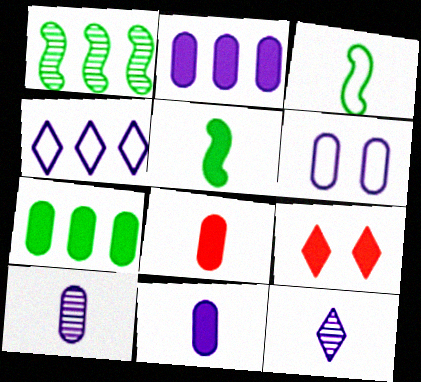[[2, 5, 9], 
[2, 6, 10], 
[3, 8, 12]]